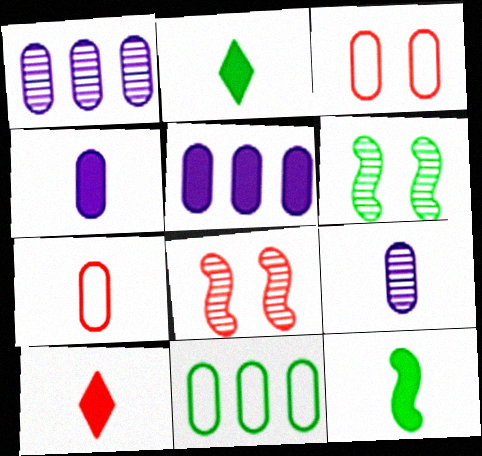[[2, 6, 11], 
[4, 10, 12]]